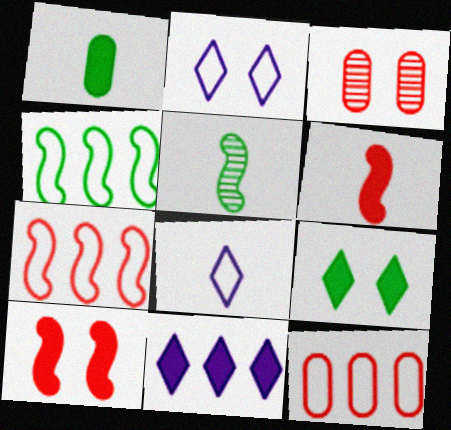[[1, 10, 11]]